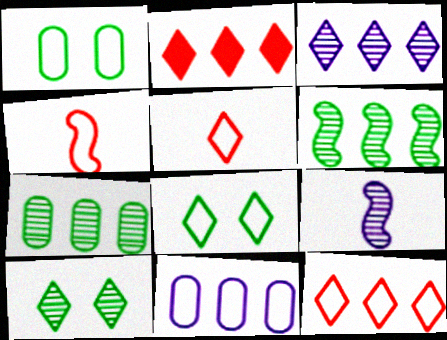[[1, 2, 9], 
[2, 6, 11], 
[4, 8, 11]]